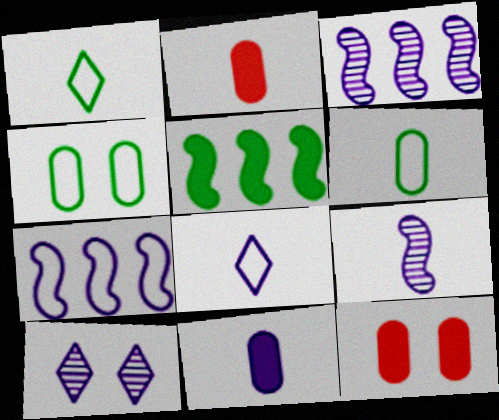[[1, 2, 9], 
[1, 3, 12], 
[7, 10, 11], 
[8, 9, 11]]